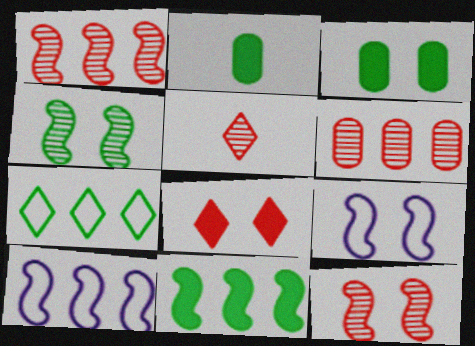[[1, 10, 11], 
[2, 4, 7], 
[3, 5, 10], 
[5, 6, 12]]